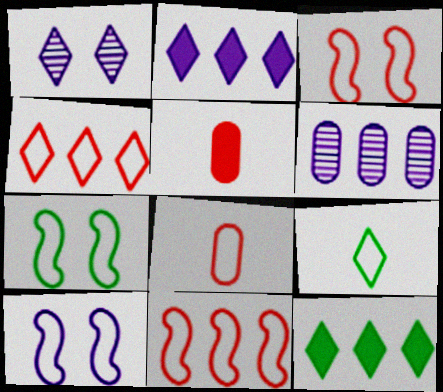[[3, 4, 8], 
[3, 7, 10], 
[6, 11, 12]]